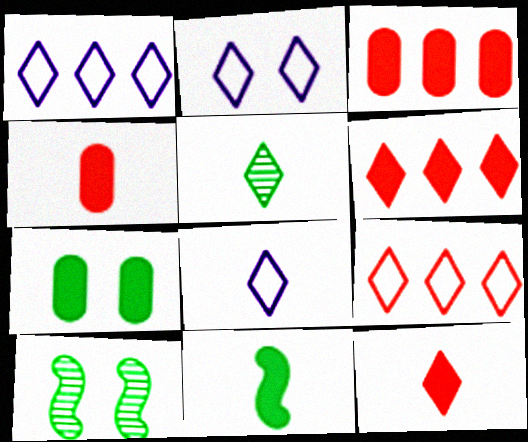[[1, 2, 8], 
[1, 4, 10], 
[2, 5, 6], 
[3, 8, 10], 
[5, 8, 12]]